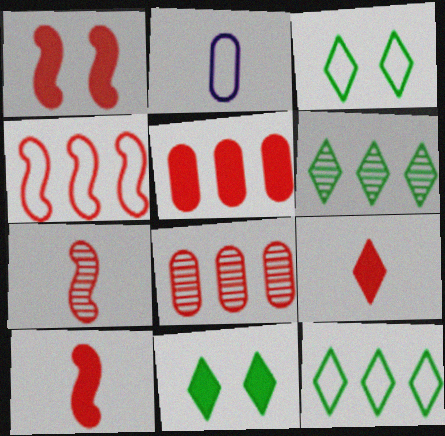[[1, 2, 6], 
[1, 4, 7], 
[1, 5, 9], 
[2, 3, 4]]